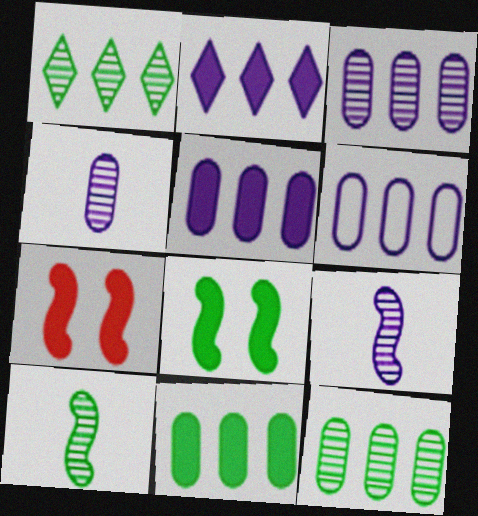[[3, 5, 6]]